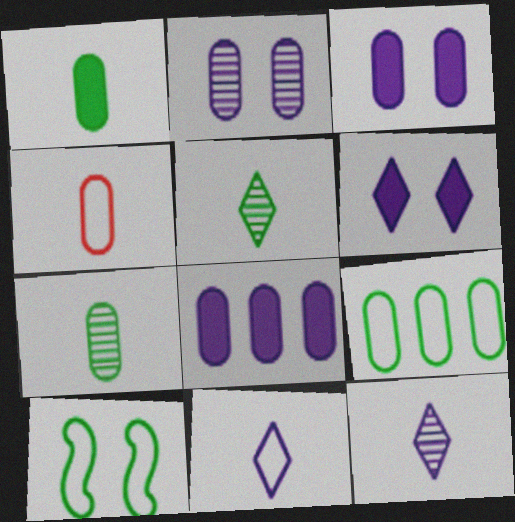[]